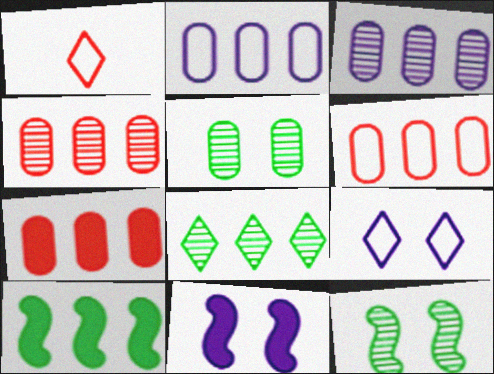[[4, 6, 7]]